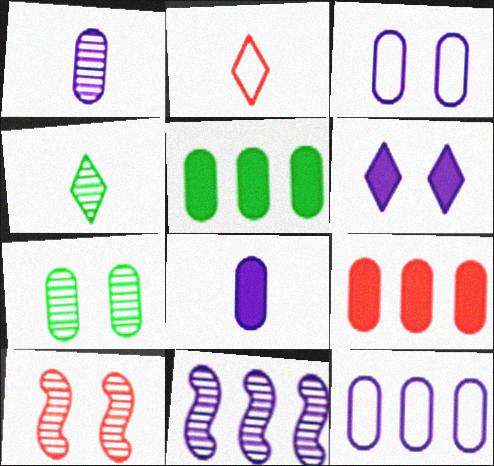[[2, 9, 10]]